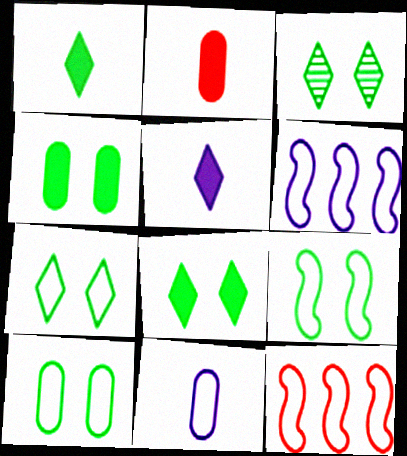[[2, 3, 6], 
[3, 4, 9], 
[3, 7, 8], 
[7, 9, 10], 
[7, 11, 12]]